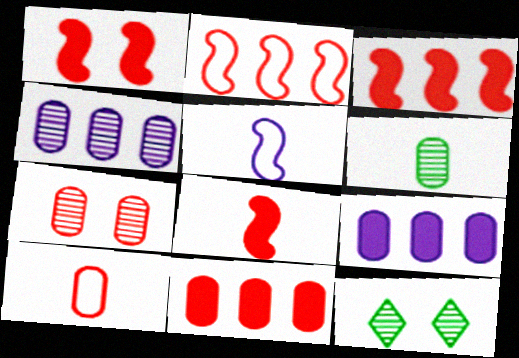[[1, 3, 8], 
[4, 6, 7], 
[5, 11, 12], 
[7, 10, 11]]